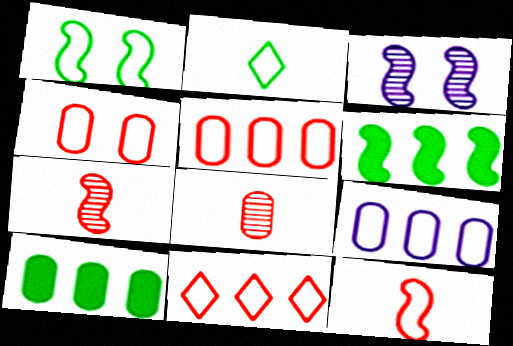[[3, 6, 12], 
[4, 11, 12]]